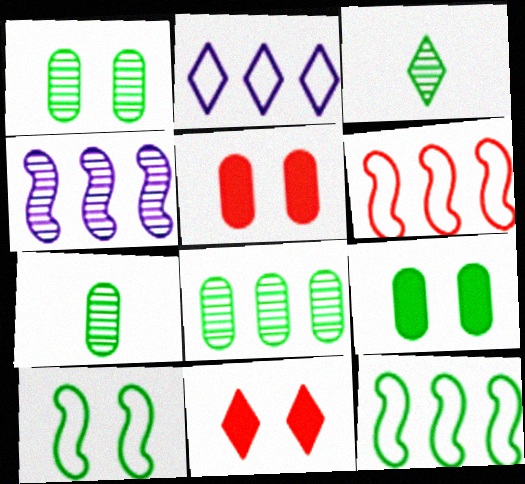[[1, 7, 8], 
[2, 3, 11], 
[3, 9, 12]]